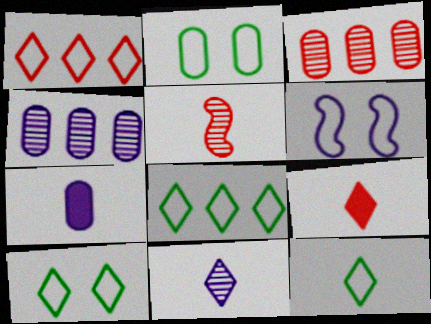[[2, 3, 7], 
[5, 7, 12], 
[8, 10, 12], 
[9, 11, 12]]